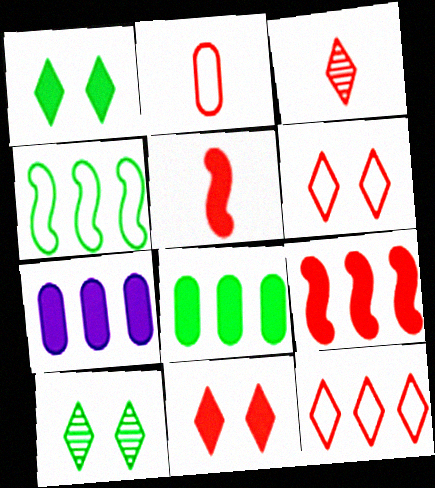[[1, 5, 7], 
[2, 3, 5], 
[3, 11, 12]]